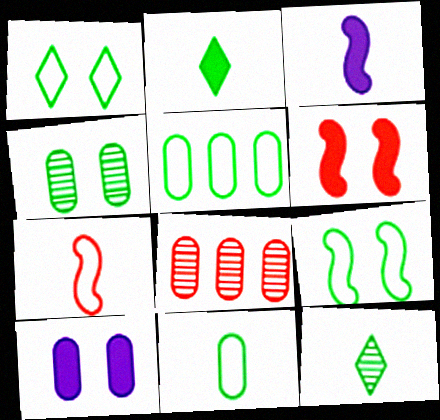[[1, 3, 8], 
[8, 10, 11]]